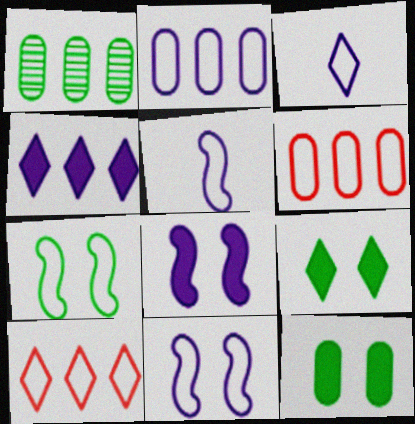[[2, 3, 11], 
[3, 6, 7]]